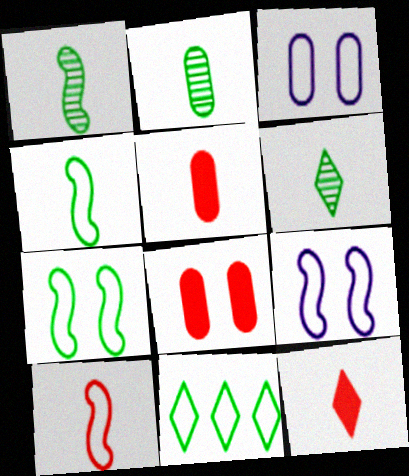[[1, 2, 6], 
[3, 10, 11]]